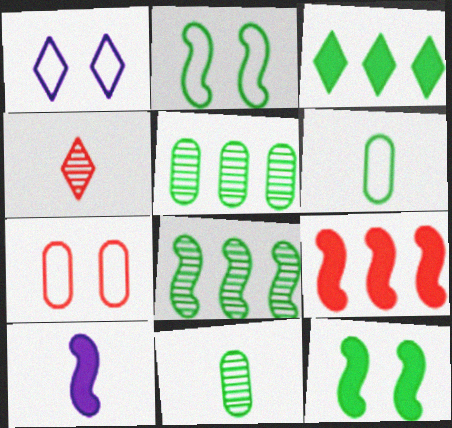[[1, 2, 7], 
[1, 3, 4], 
[1, 9, 11], 
[2, 3, 11], 
[4, 6, 10], 
[4, 7, 9], 
[9, 10, 12]]